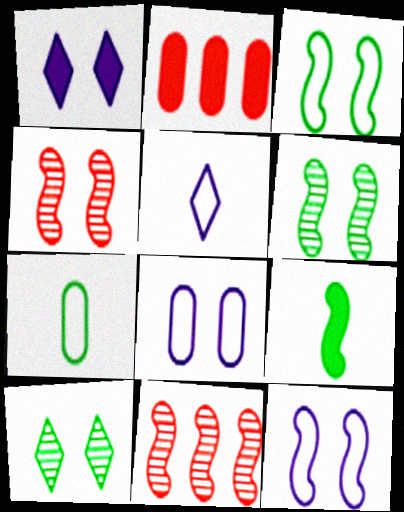[[1, 2, 9], 
[1, 7, 11], 
[2, 5, 6], 
[9, 11, 12]]